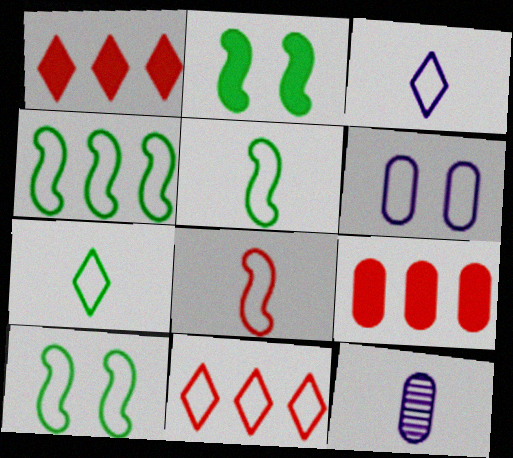[[1, 10, 12], 
[2, 11, 12], 
[4, 5, 10], 
[5, 6, 11]]